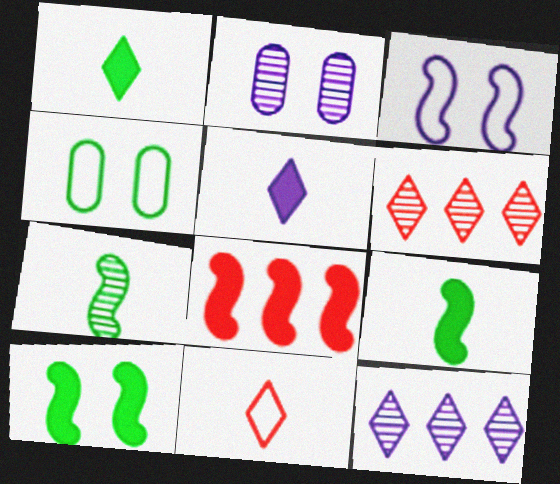[[2, 6, 7], 
[3, 7, 8]]